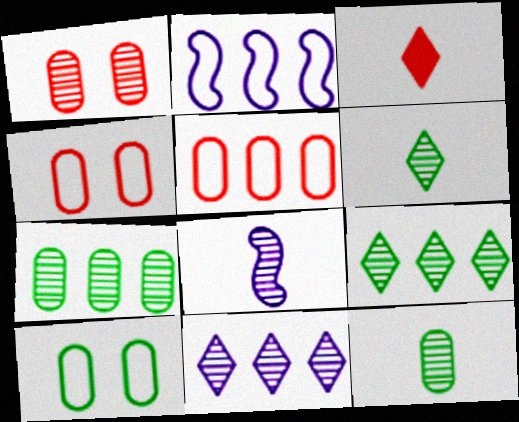[[1, 8, 9]]